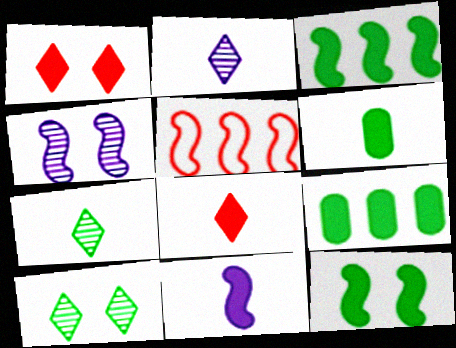[[1, 9, 11], 
[6, 8, 11]]